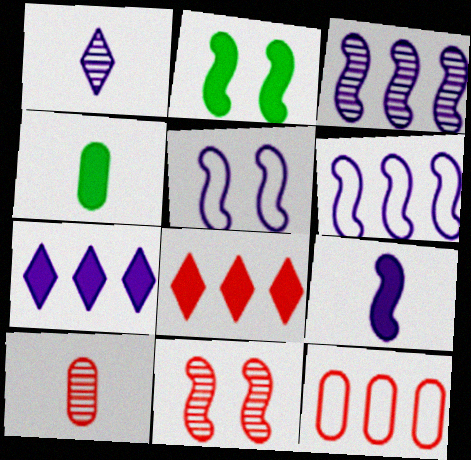[[1, 2, 12], 
[2, 5, 11], 
[3, 5, 9]]